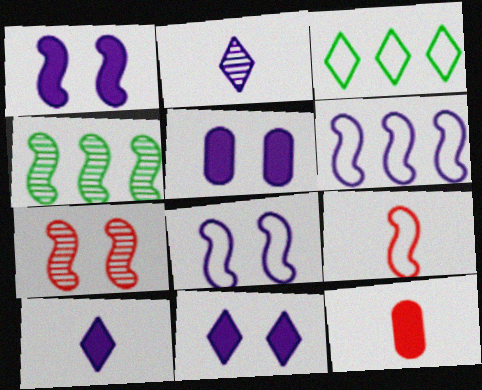[[1, 4, 9], 
[1, 5, 11], 
[2, 5, 6]]